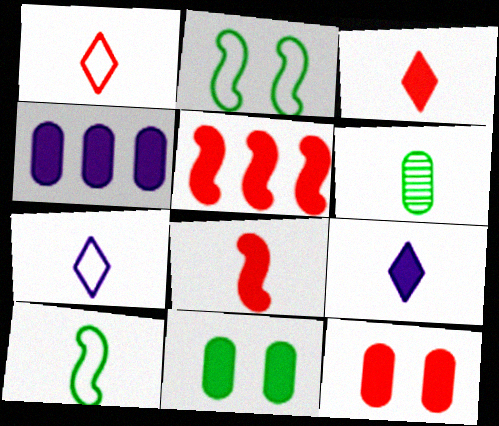[[3, 5, 12], 
[5, 9, 11], 
[6, 7, 8]]